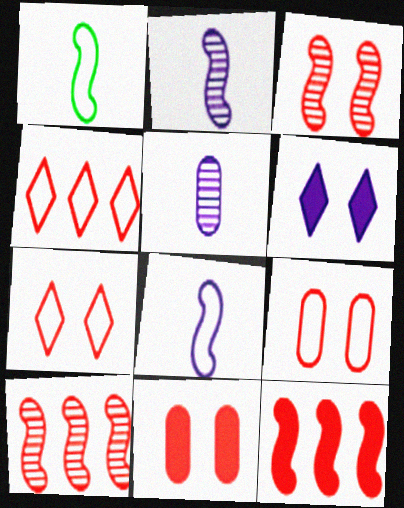[[3, 7, 11]]